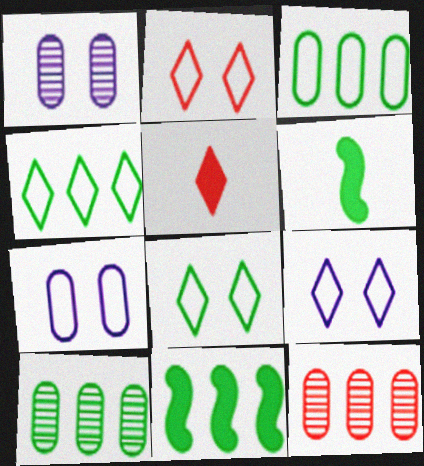[[2, 8, 9], 
[4, 10, 11], 
[6, 8, 10], 
[6, 9, 12]]